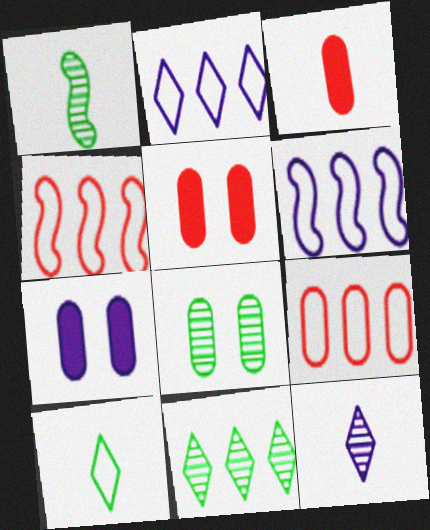[[1, 2, 5], 
[1, 8, 11], 
[6, 7, 12]]